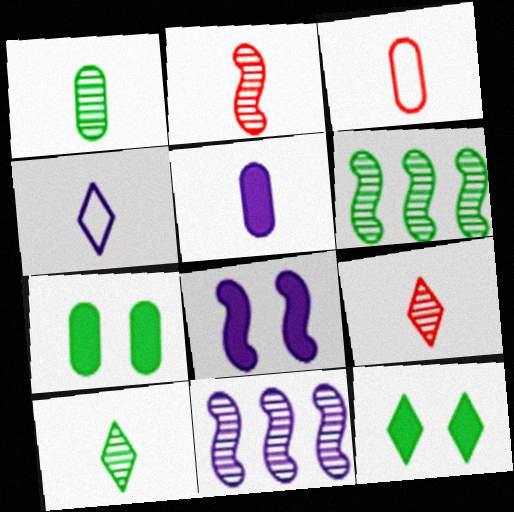[[1, 3, 5], 
[3, 11, 12]]